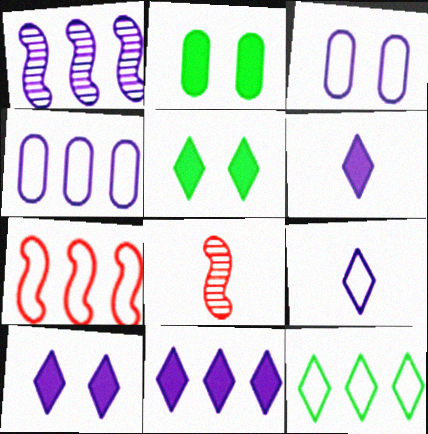[[1, 3, 6], 
[1, 4, 11], 
[4, 5, 8], 
[4, 7, 12], 
[6, 10, 11]]